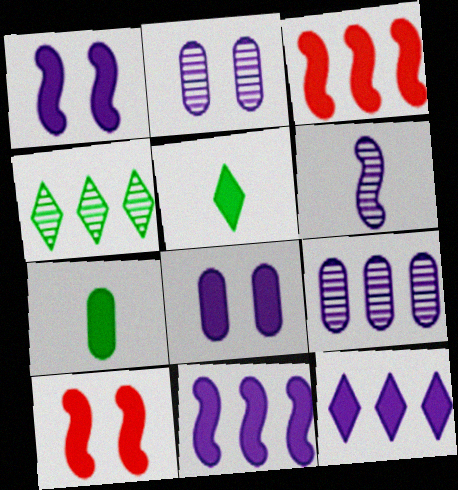[[3, 5, 8], 
[7, 10, 12]]